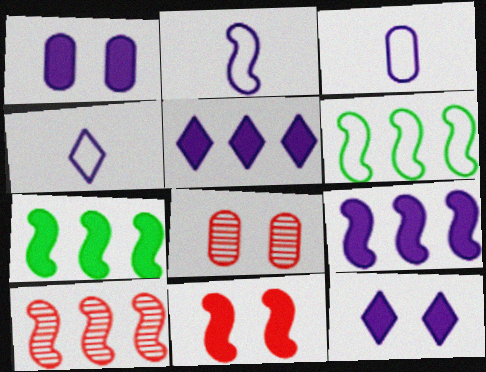[[2, 3, 4], 
[4, 7, 8], 
[6, 9, 10]]